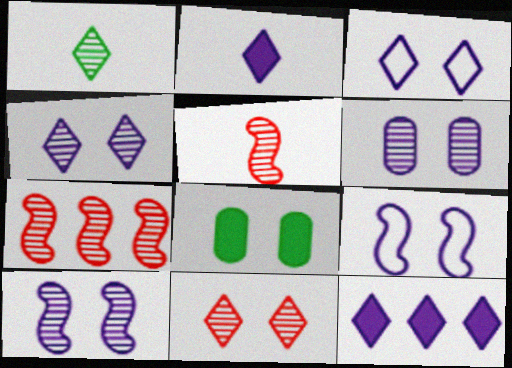[[1, 6, 7], 
[4, 6, 10], 
[8, 9, 11]]